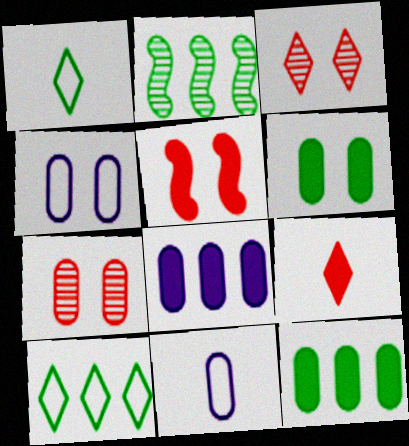[[1, 2, 6], 
[2, 4, 9], 
[2, 10, 12], 
[4, 6, 7], 
[7, 11, 12]]